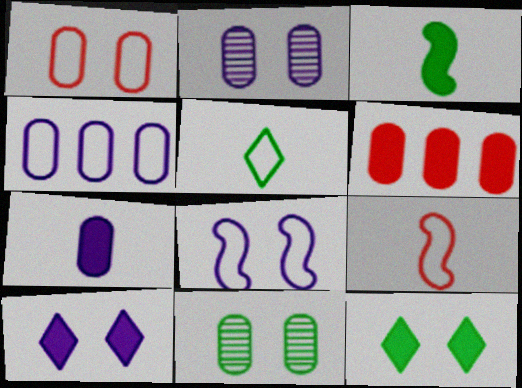[[2, 4, 7], 
[2, 8, 10], 
[3, 6, 10]]